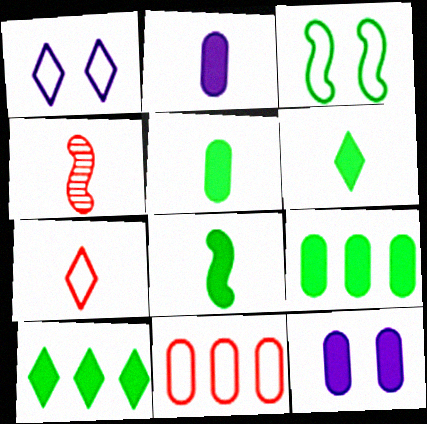[[1, 4, 9], 
[5, 6, 8]]